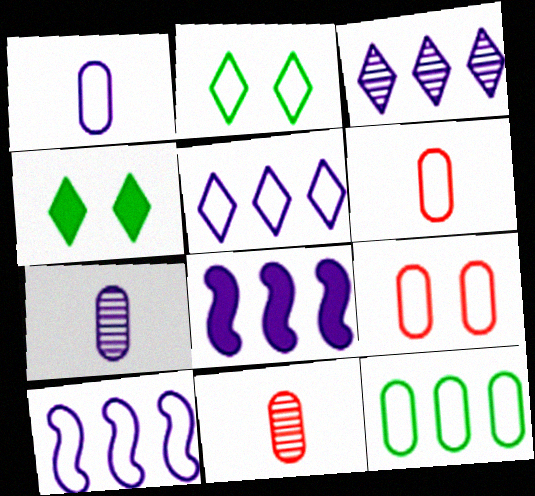[[1, 9, 12], 
[2, 6, 10], 
[2, 8, 11], 
[4, 10, 11]]